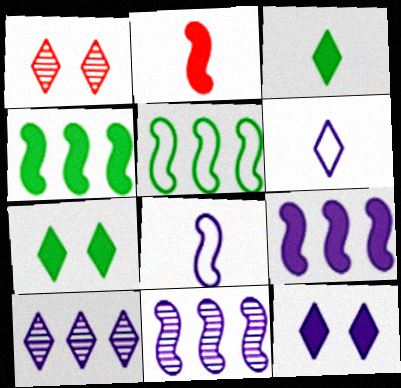[[6, 10, 12]]